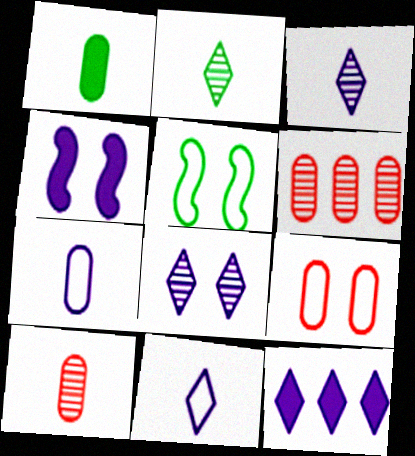[[1, 7, 10], 
[5, 10, 12], 
[8, 11, 12]]